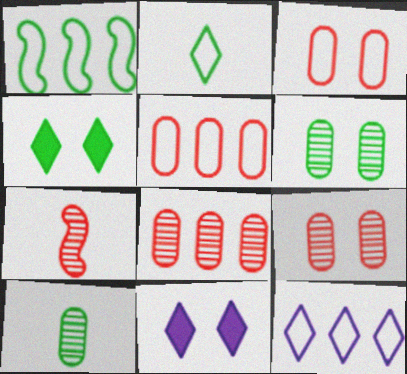[[1, 4, 10], 
[1, 5, 12]]